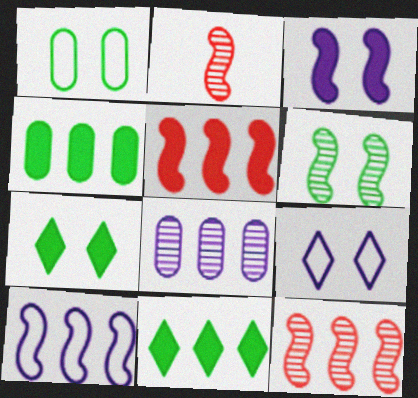[[1, 6, 7], 
[2, 4, 9]]